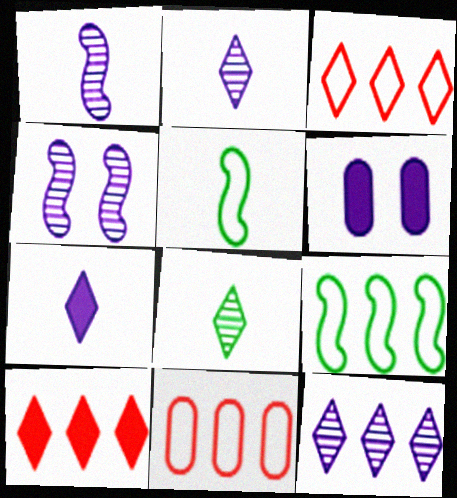[]